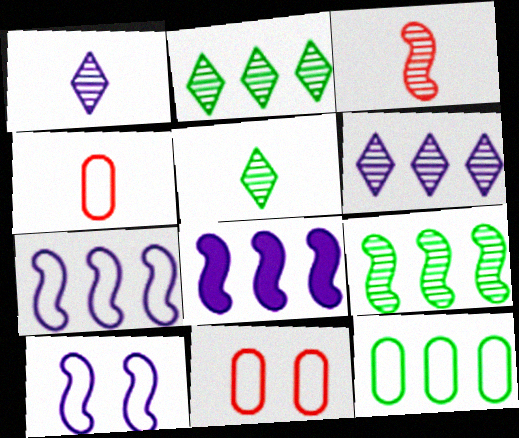[[5, 8, 11]]